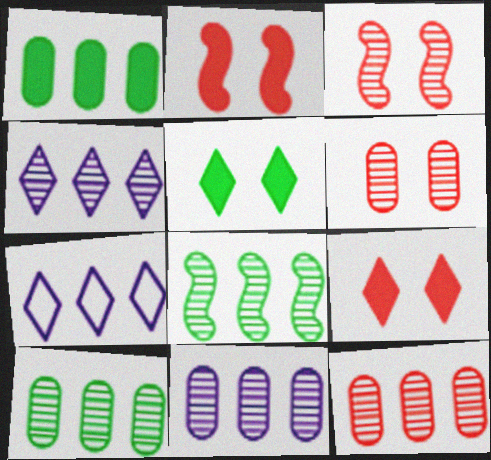[[4, 8, 12], 
[10, 11, 12]]